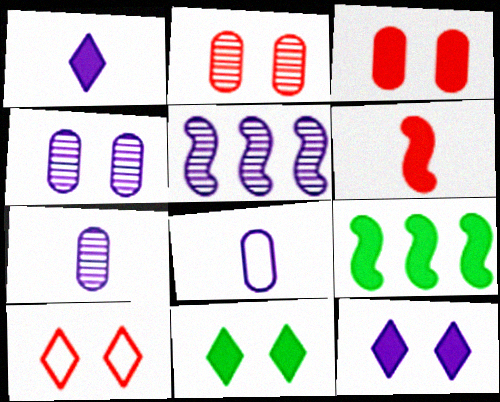[[1, 3, 9], 
[5, 8, 12], 
[7, 9, 10]]